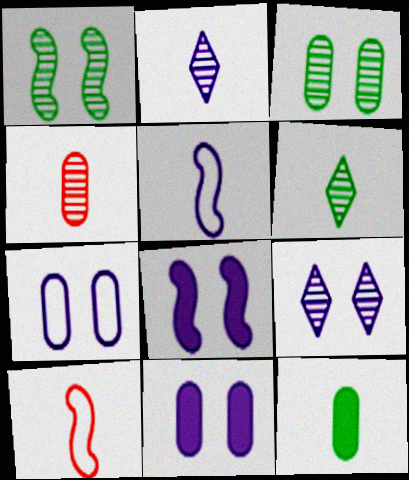[[2, 10, 12], 
[7, 8, 9]]